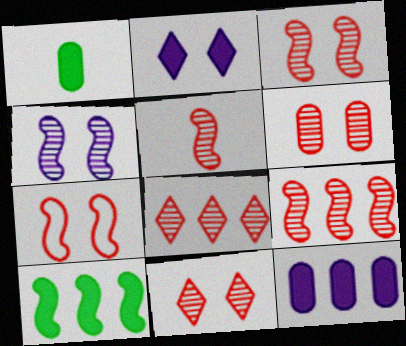[[3, 5, 9], 
[3, 6, 11], 
[5, 6, 8]]